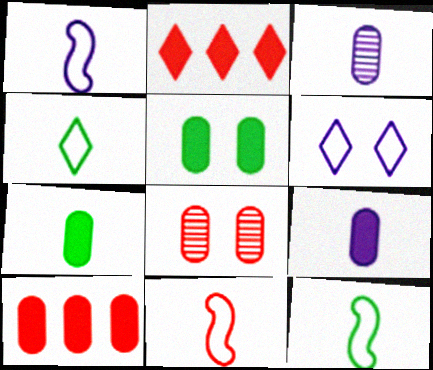[[1, 11, 12], 
[2, 8, 11], 
[5, 9, 10]]